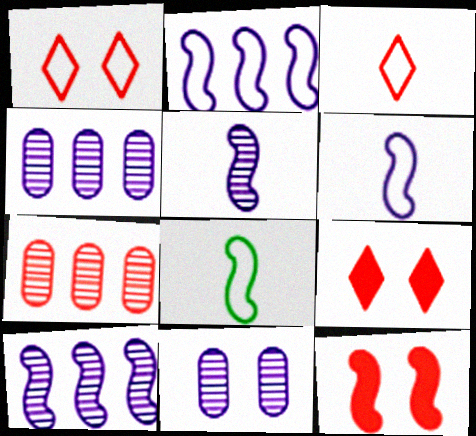[[3, 7, 12], 
[4, 8, 9], 
[8, 10, 12]]